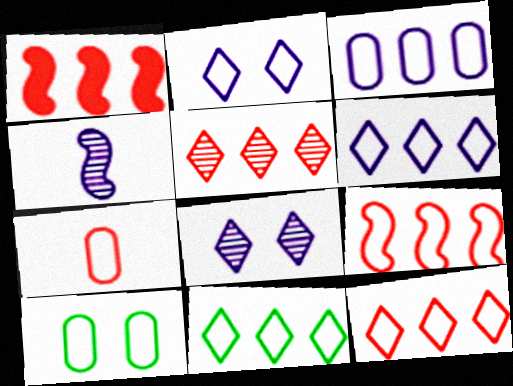[[3, 7, 10], 
[3, 9, 11], 
[6, 11, 12]]